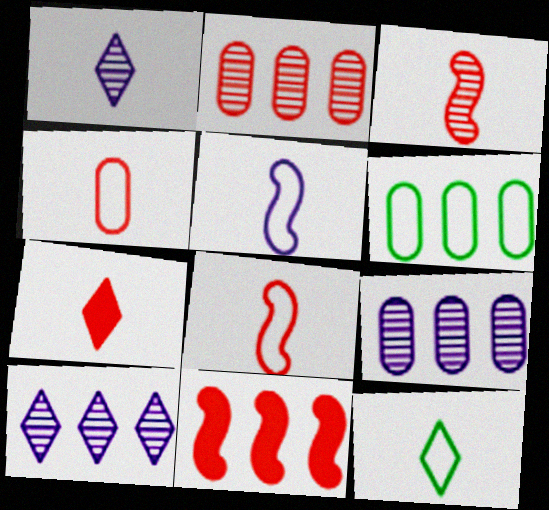[[1, 7, 12], 
[3, 4, 7], 
[4, 5, 12], 
[6, 10, 11]]